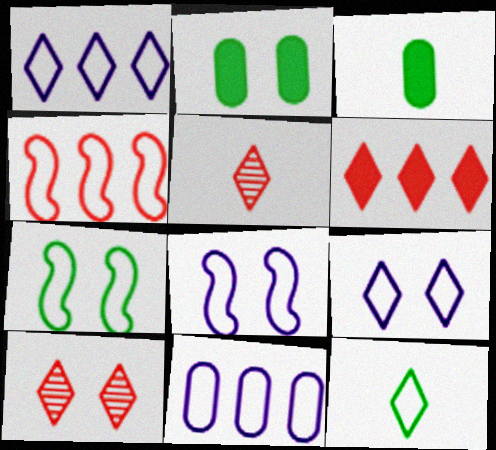[[2, 8, 10]]